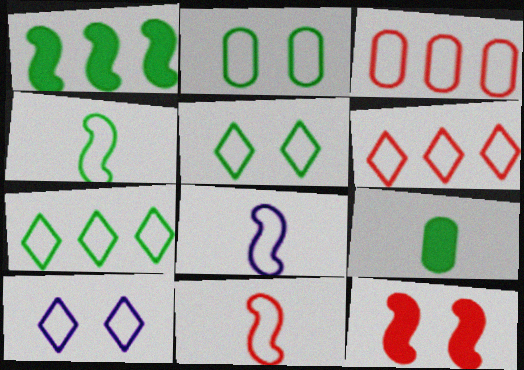[[2, 4, 7], 
[2, 6, 8], 
[3, 4, 10], 
[3, 5, 8], 
[4, 8, 11]]